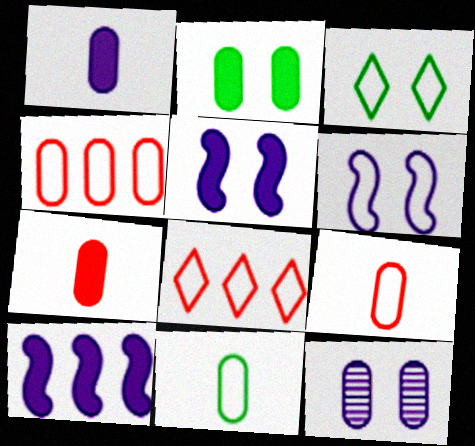[[6, 8, 11]]